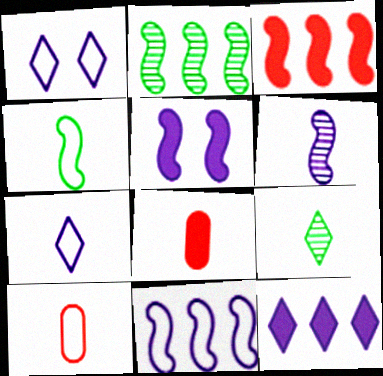[[1, 2, 8], 
[2, 3, 11], 
[4, 7, 10], 
[5, 6, 11]]